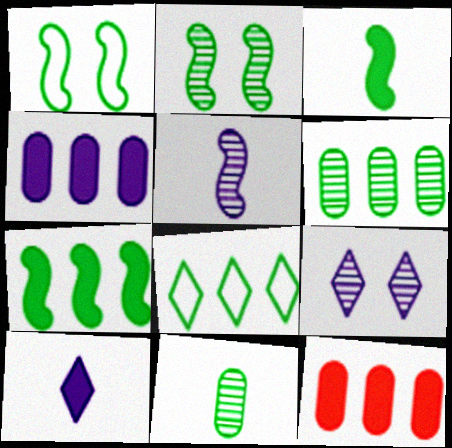[[6, 7, 8]]